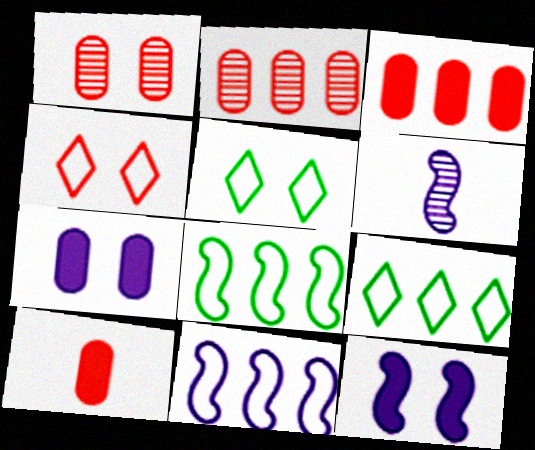[[1, 5, 12], 
[3, 5, 6], 
[6, 11, 12]]